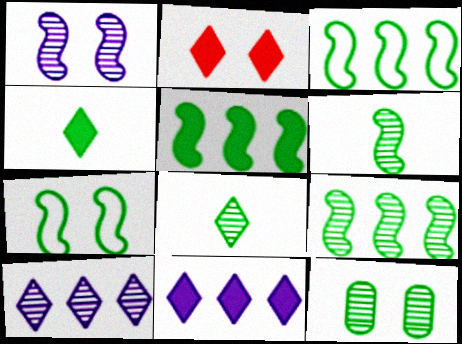[[2, 4, 11], 
[3, 4, 12], 
[3, 5, 9], 
[5, 6, 7], 
[8, 9, 12]]